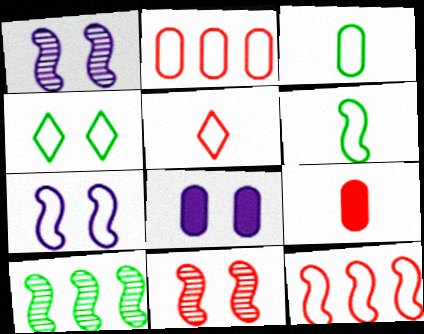[[4, 8, 11], 
[5, 8, 10], 
[6, 7, 12]]